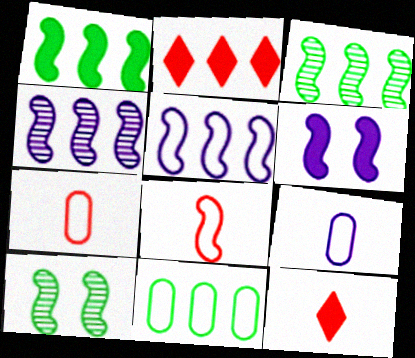[[2, 4, 11], 
[2, 9, 10], 
[3, 6, 8]]